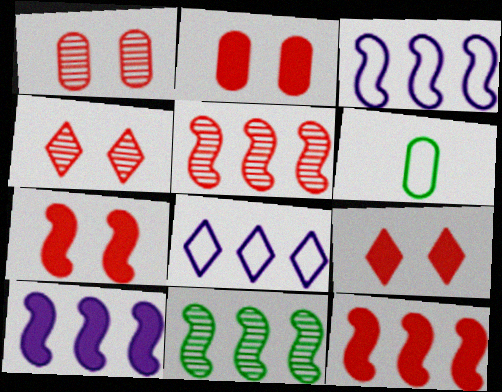[[2, 7, 9], 
[3, 11, 12], 
[4, 6, 10]]